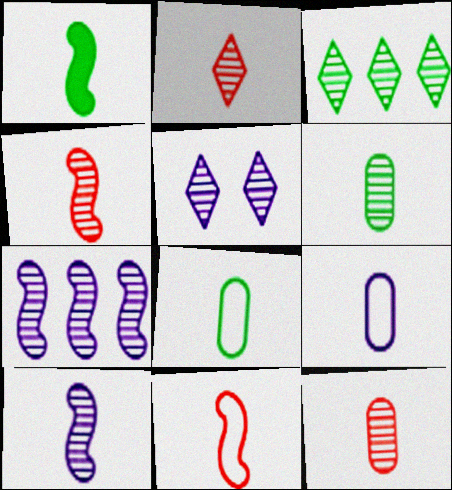[[1, 2, 9], 
[1, 10, 11], 
[2, 3, 5], 
[2, 4, 12], 
[2, 6, 10]]